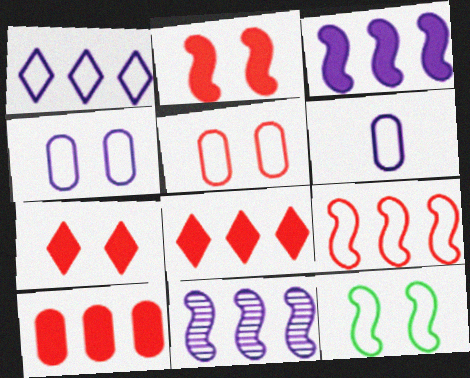[]